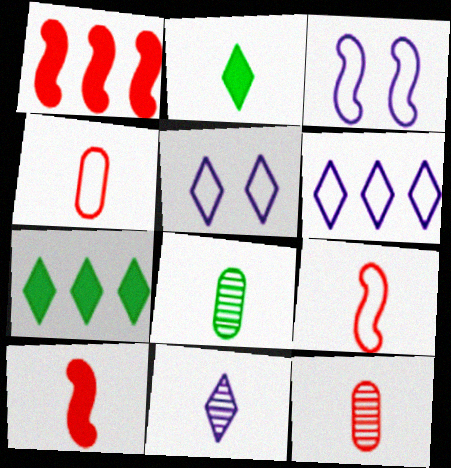[[1, 5, 8], 
[3, 7, 12]]